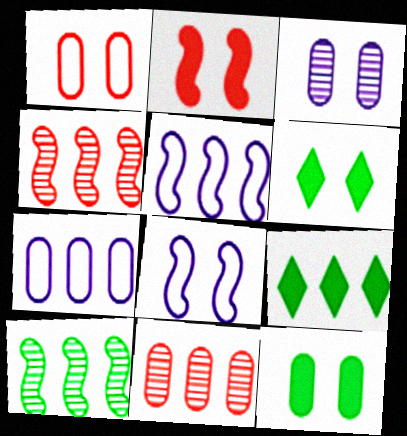[[1, 3, 12], 
[4, 7, 9], 
[5, 9, 11]]